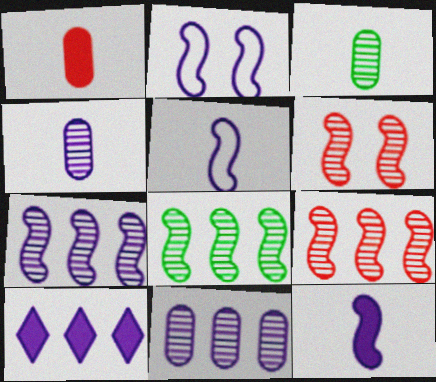[[2, 4, 10], 
[2, 7, 12], 
[7, 8, 9]]